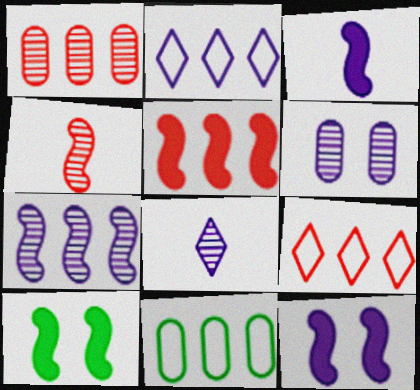[[1, 5, 9], 
[2, 3, 6], 
[3, 5, 10], 
[6, 7, 8]]